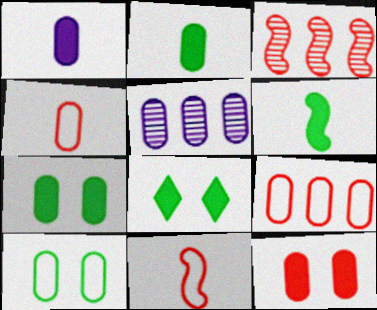[[4, 5, 7], 
[5, 8, 11]]